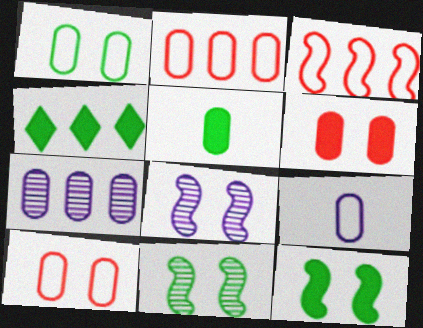[[1, 2, 9], 
[3, 4, 7], 
[4, 5, 12], 
[5, 7, 10]]